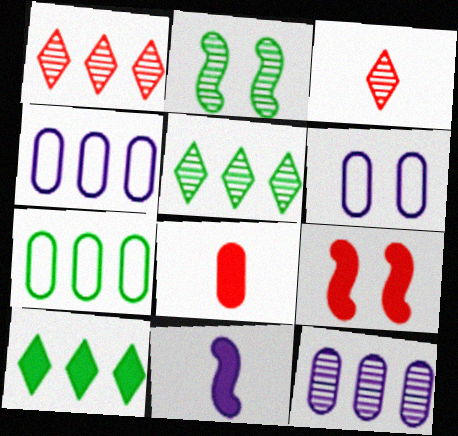[[2, 3, 12]]